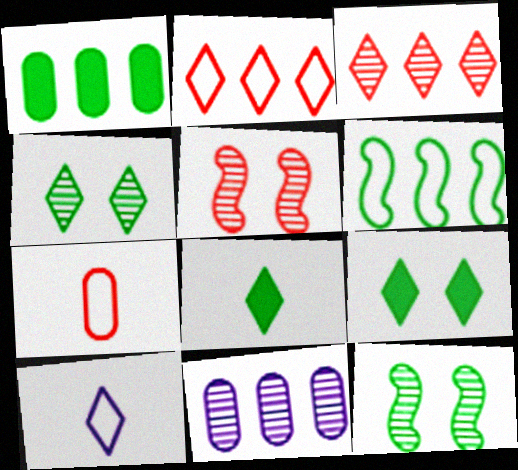[[1, 5, 10], 
[3, 9, 10]]